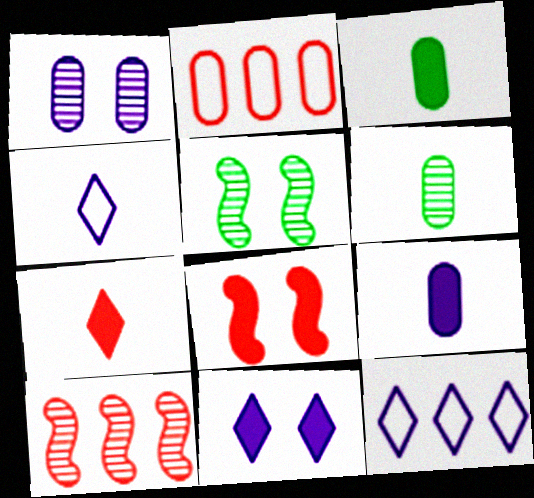[[1, 2, 3], 
[6, 8, 12]]